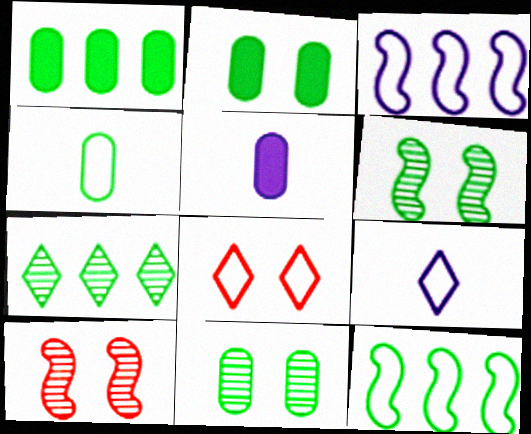[[1, 4, 11], 
[1, 7, 12], 
[1, 9, 10], 
[3, 4, 8]]